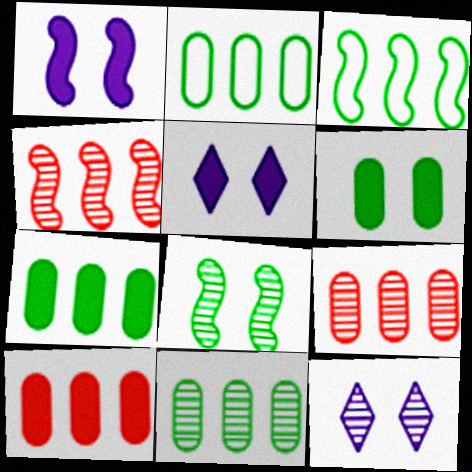[[2, 7, 11]]